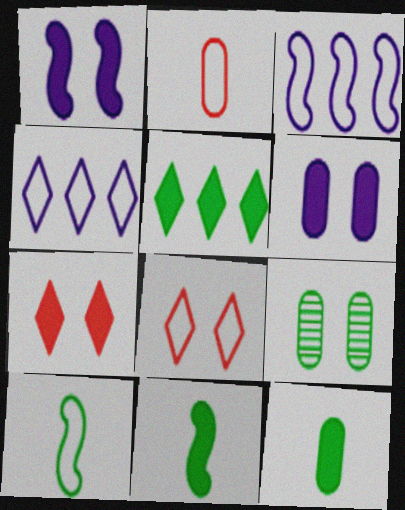[[1, 8, 9], 
[5, 9, 10]]